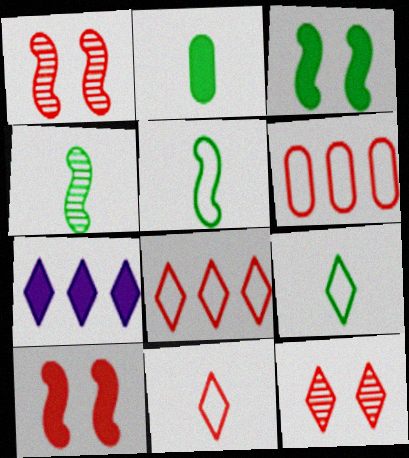[[2, 4, 9], 
[2, 7, 10], 
[7, 9, 12]]